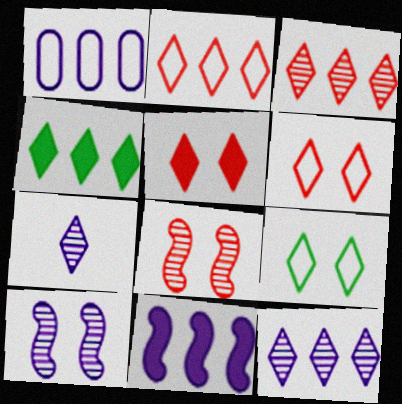[[1, 11, 12], 
[2, 4, 12], 
[4, 6, 7]]